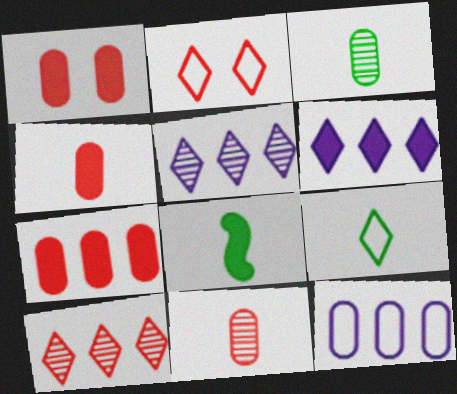[[1, 3, 12], 
[1, 4, 7], 
[1, 6, 8], 
[3, 8, 9]]